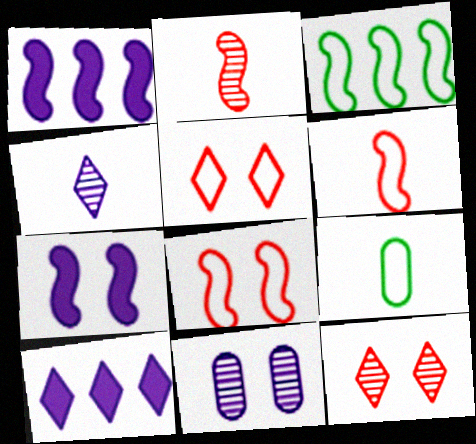[[1, 9, 12], 
[2, 3, 7]]